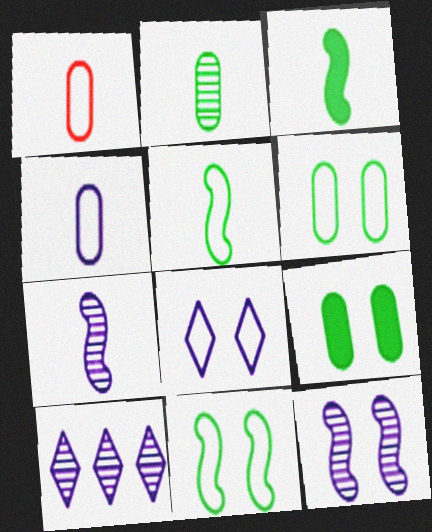[]